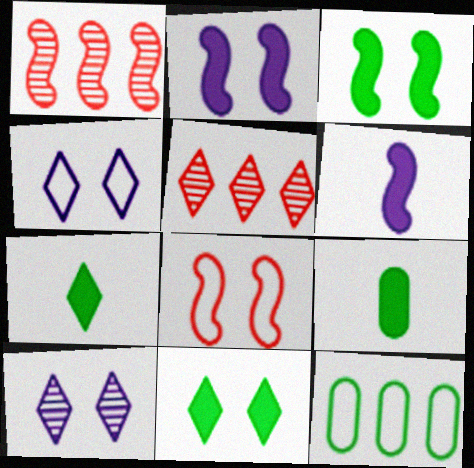[[1, 4, 9], 
[4, 5, 7]]